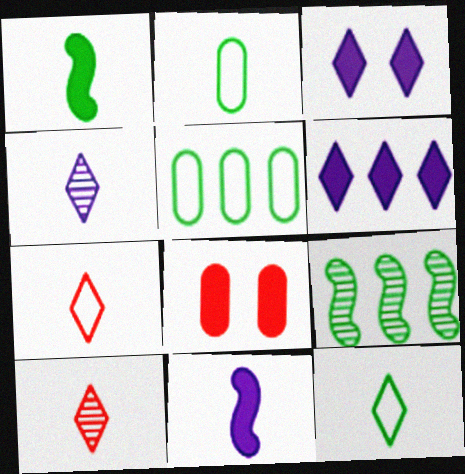[[1, 6, 8], 
[2, 10, 11]]